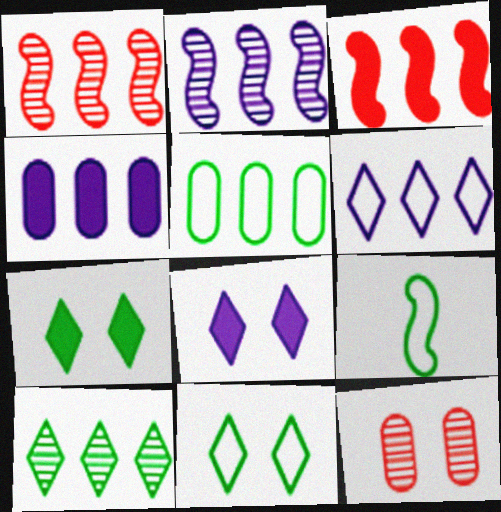[[2, 4, 6], 
[5, 9, 11]]